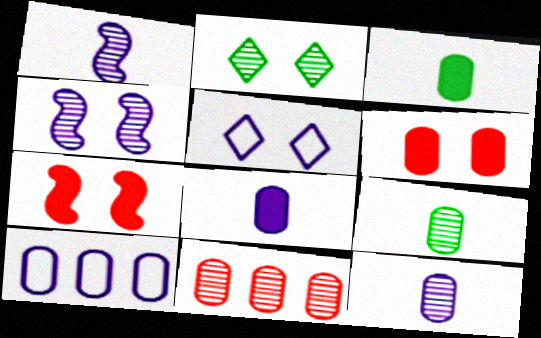[[1, 2, 11], 
[6, 9, 10]]